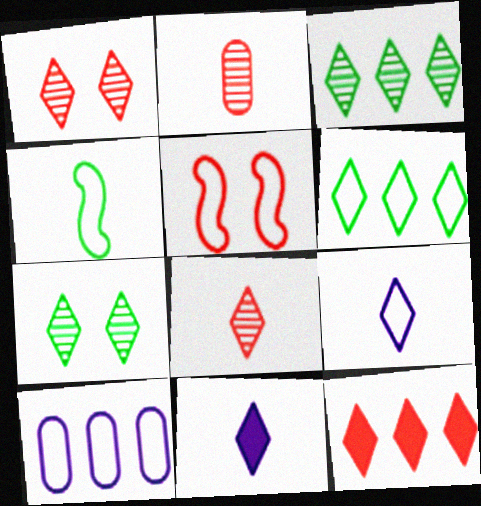[[1, 6, 11], 
[2, 4, 11], 
[2, 5, 12], 
[7, 9, 12]]